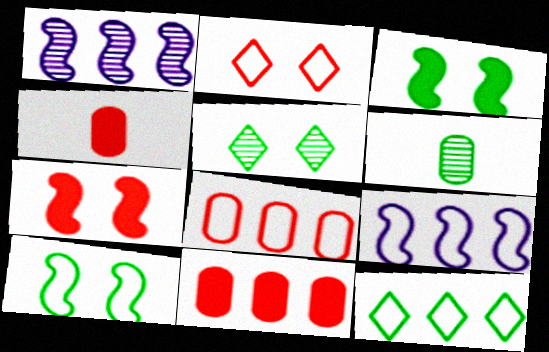[[1, 11, 12], 
[3, 6, 12], 
[4, 5, 9], 
[8, 9, 12]]